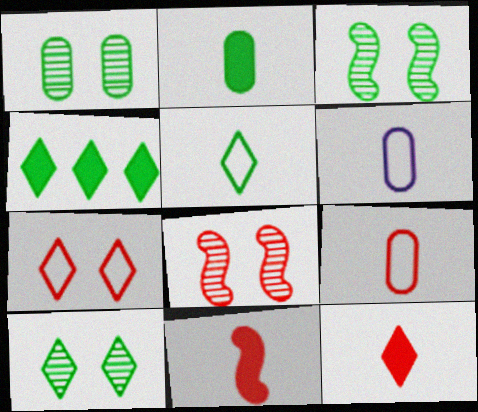[[1, 3, 10], 
[4, 5, 10], 
[4, 6, 8]]